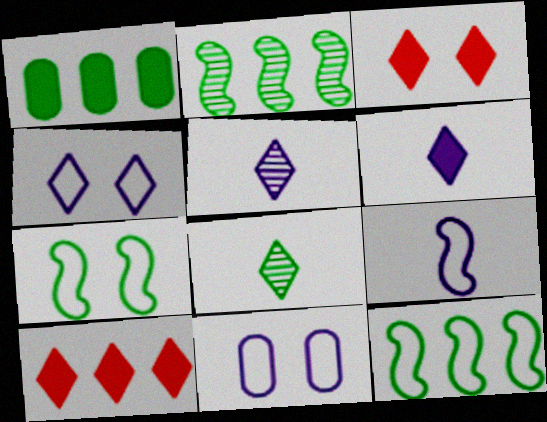[[1, 7, 8], 
[4, 8, 10]]